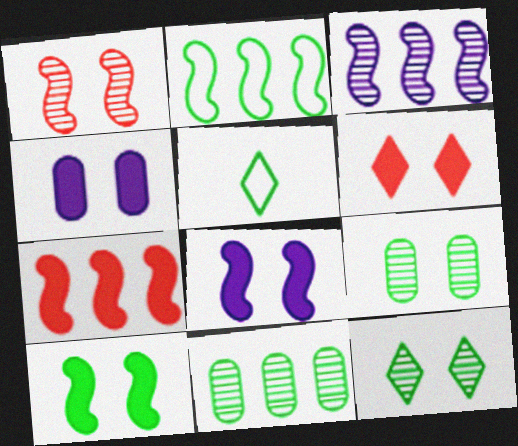[[2, 3, 7], 
[4, 6, 10], 
[5, 10, 11]]